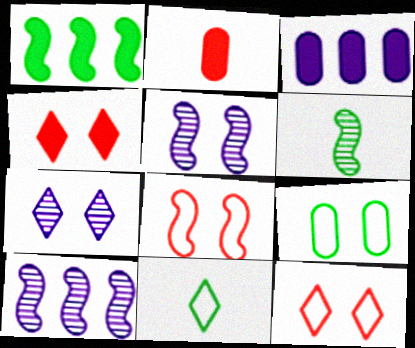[[3, 6, 12], 
[4, 5, 9]]